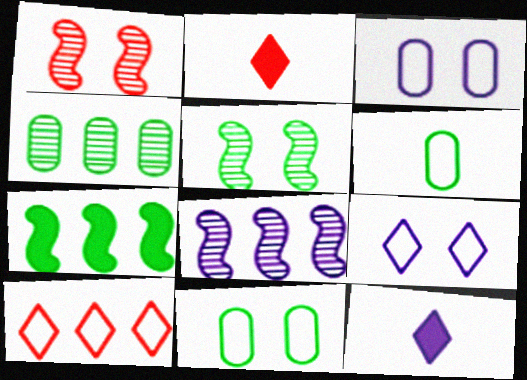[[2, 8, 11], 
[3, 8, 12]]